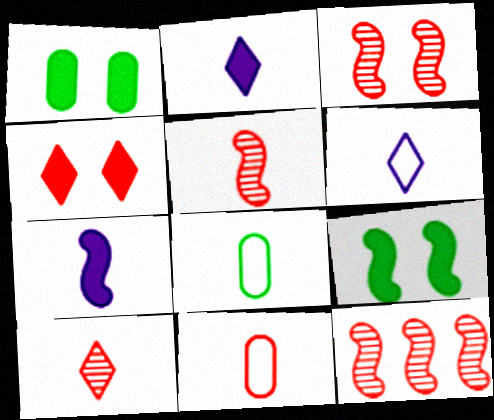[[1, 6, 12], 
[2, 5, 8], 
[3, 5, 12], 
[4, 11, 12], 
[7, 8, 10]]